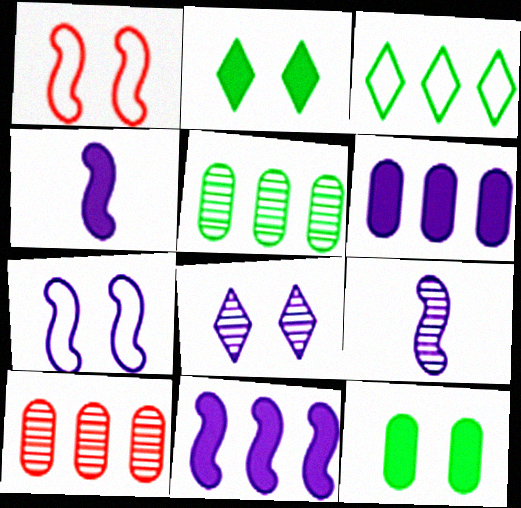[[1, 8, 12], 
[3, 10, 11], 
[7, 9, 11]]